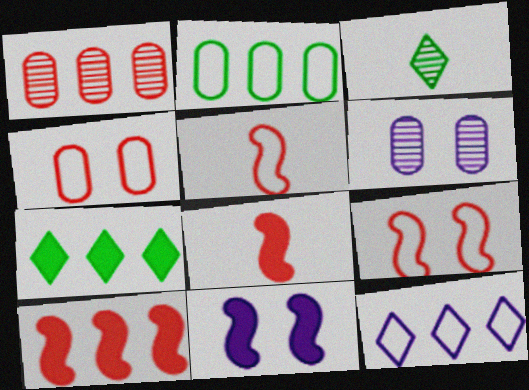[[5, 6, 7]]